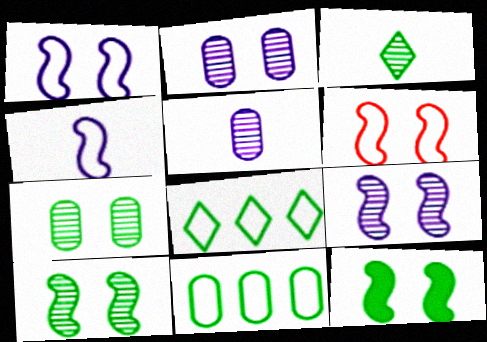[[3, 11, 12], 
[6, 9, 12]]